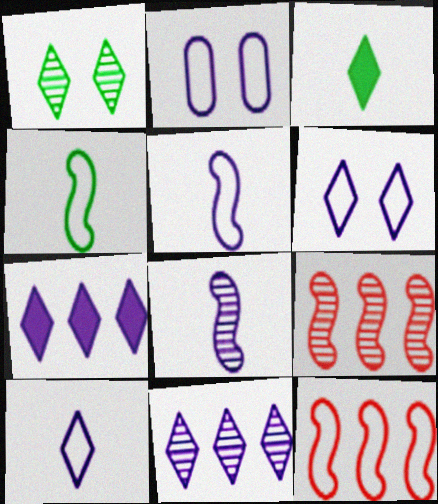[[2, 3, 9], 
[2, 7, 8]]